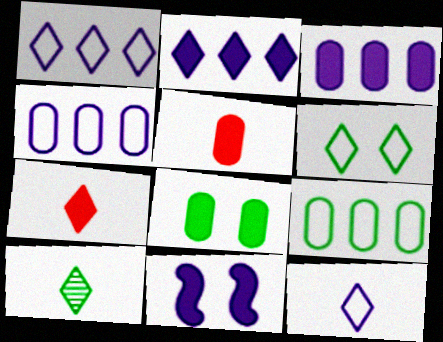[[3, 5, 8], 
[7, 10, 12]]